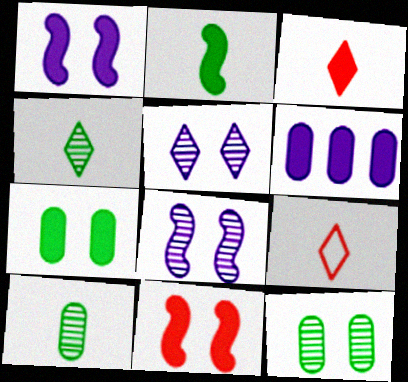[]